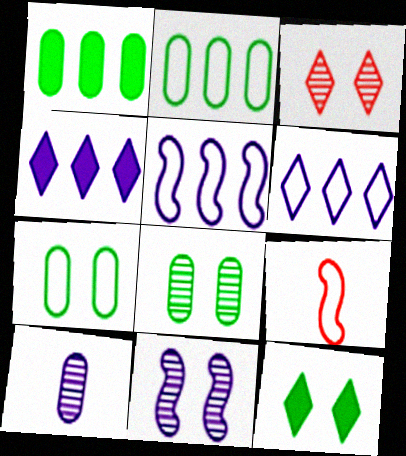[[3, 8, 11], 
[4, 8, 9], 
[6, 7, 9]]